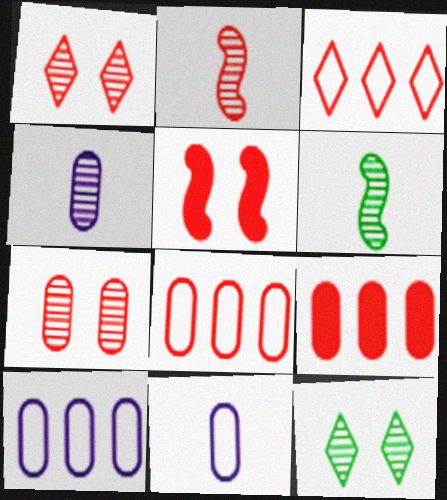[]